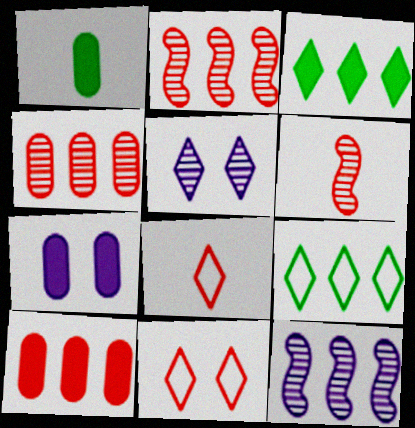[[1, 7, 10], 
[1, 11, 12], 
[3, 5, 8], 
[6, 7, 9], 
[6, 10, 11], 
[9, 10, 12]]